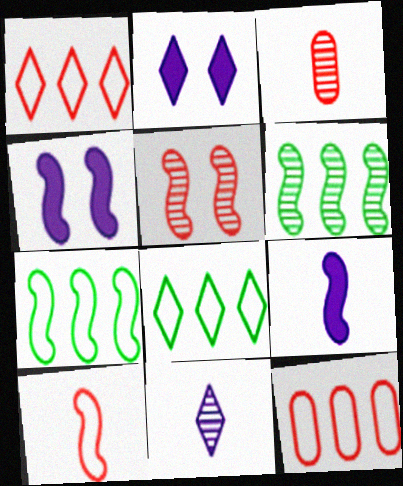[[2, 3, 7], 
[3, 4, 8], 
[4, 6, 10], 
[5, 7, 9]]